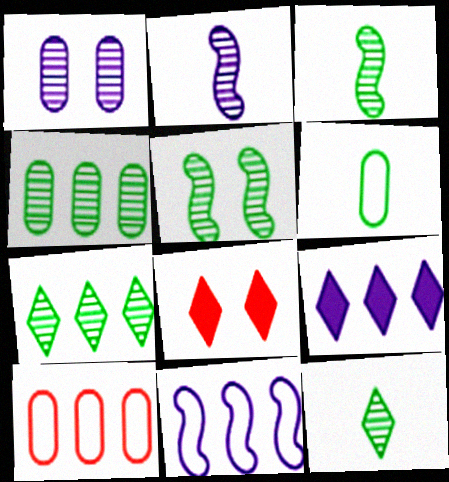[[4, 5, 12]]